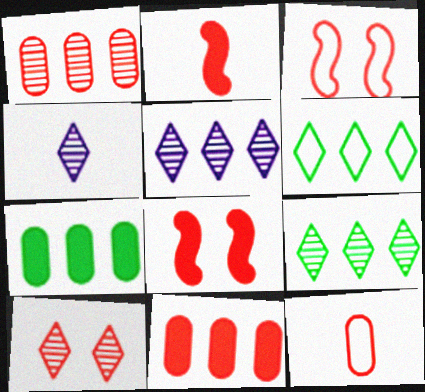[[3, 4, 7], 
[4, 9, 10]]